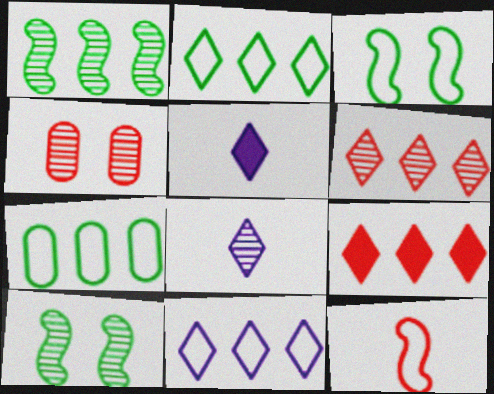[[1, 4, 8], 
[4, 9, 12]]